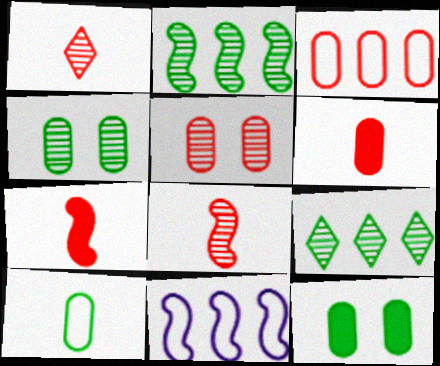[[1, 11, 12], 
[3, 5, 6]]